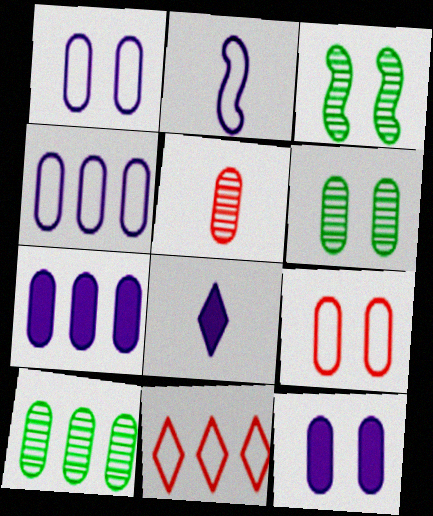[[6, 9, 12]]